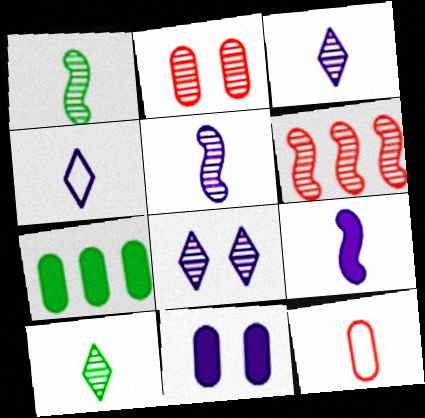[[9, 10, 12]]